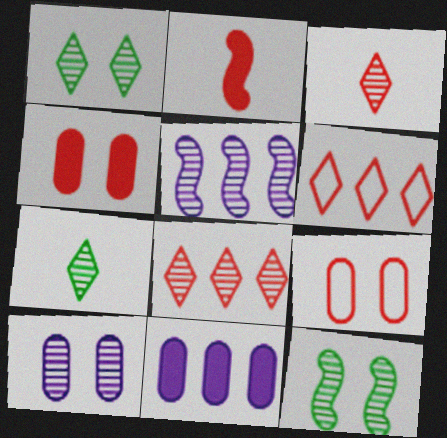[[2, 8, 9]]